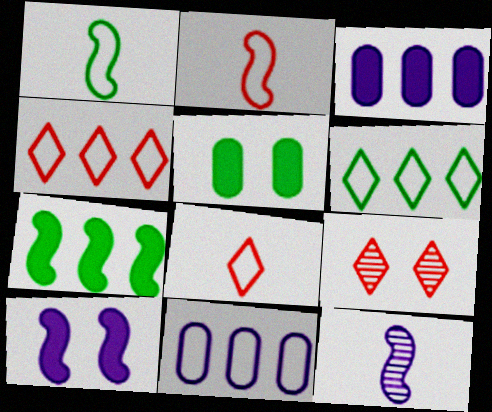[[1, 3, 9], 
[4, 5, 12]]